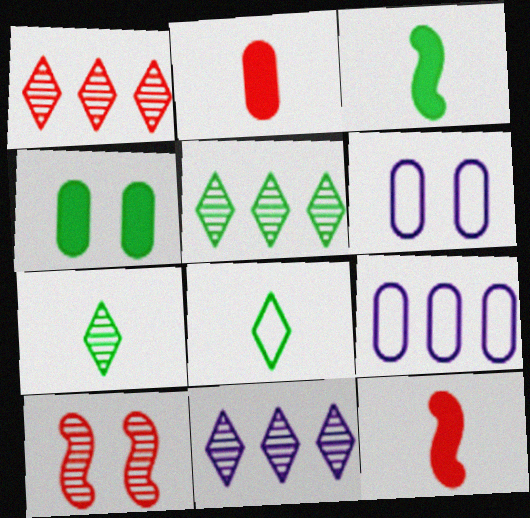[[1, 3, 6], 
[1, 5, 11], 
[5, 6, 12]]